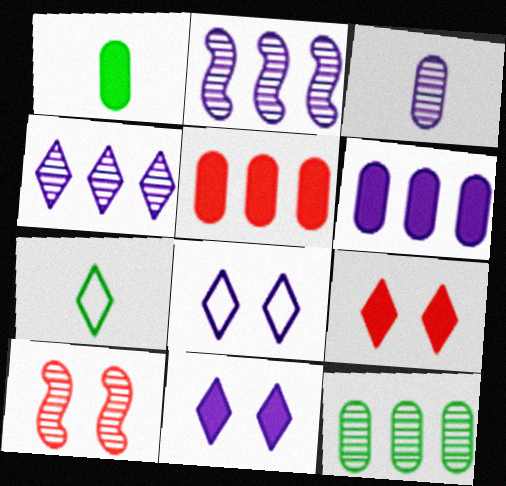[[4, 7, 9], 
[6, 7, 10]]